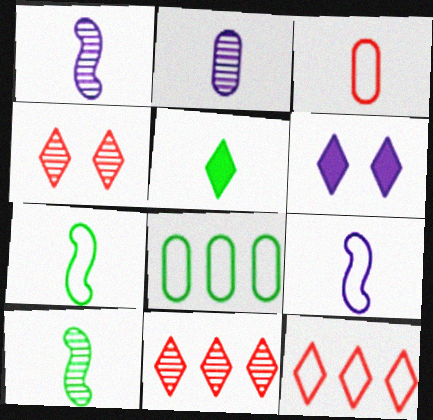[[1, 3, 5]]